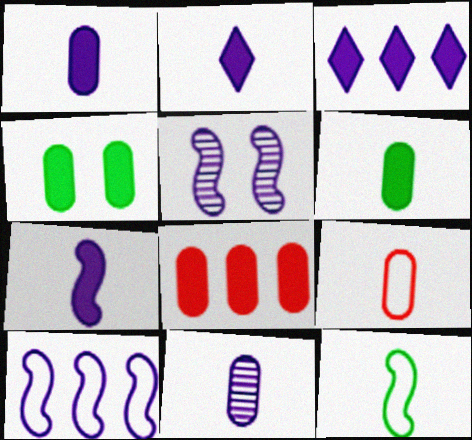[[1, 2, 7], 
[1, 4, 8], 
[5, 7, 10], 
[6, 9, 11]]